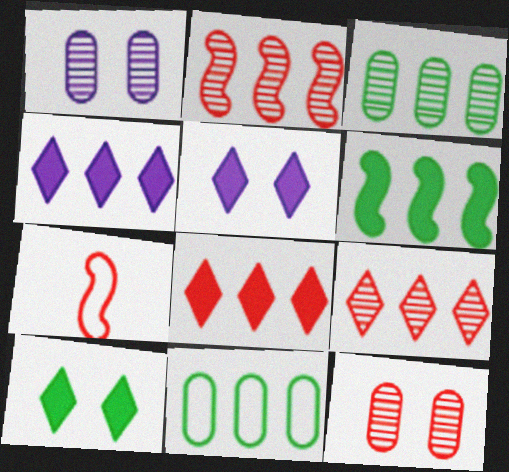[[2, 4, 11], 
[3, 5, 7], 
[7, 8, 12]]